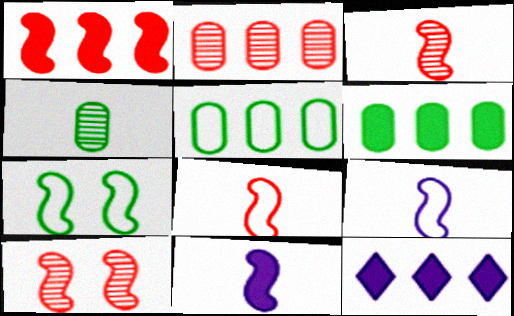[[1, 6, 12], 
[1, 8, 10]]